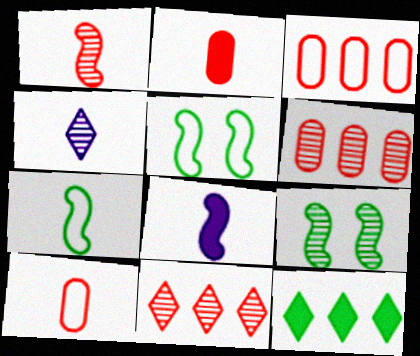[[1, 7, 8], 
[2, 4, 7], 
[4, 6, 9]]